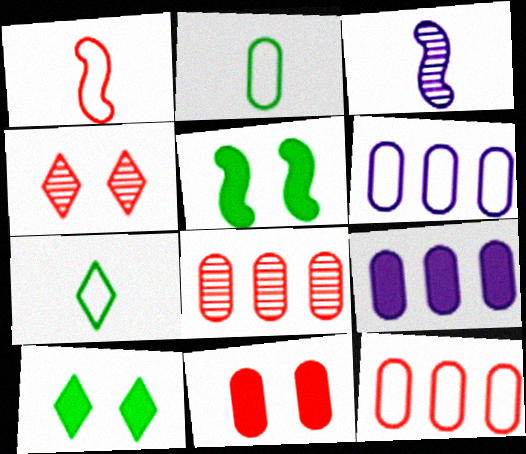[[3, 10, 12]]